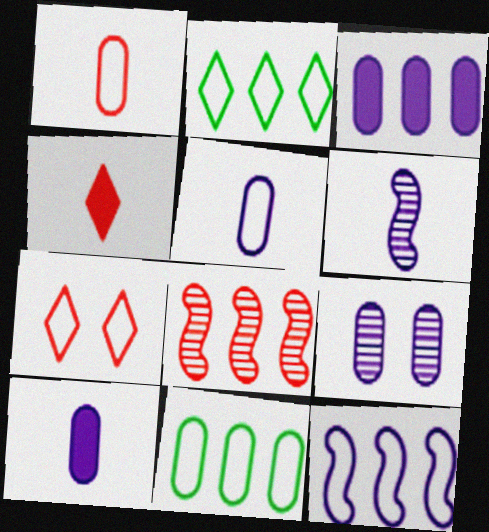[[2, 3, 8], 
[3, 5, 9]]